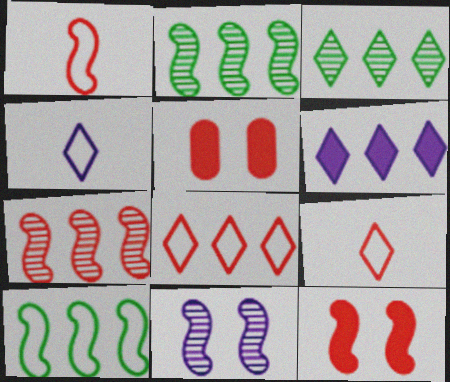[[1, 7, 12], 
[2, 4, 5], 
[3, 6, 8], 
[5, 7, 9]]